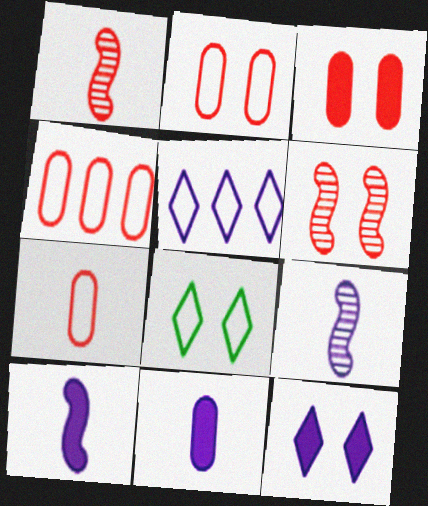[[2, 4, 7]]